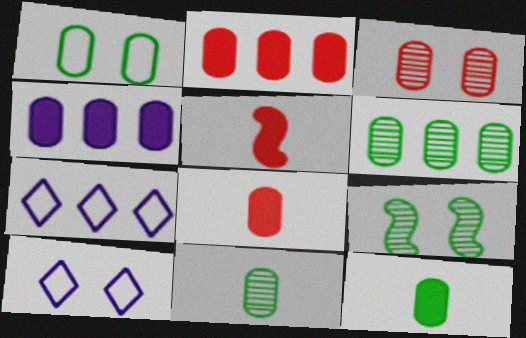[[1, 6, 12], 
[5, 6, 10], 
[7, 8, 9]]